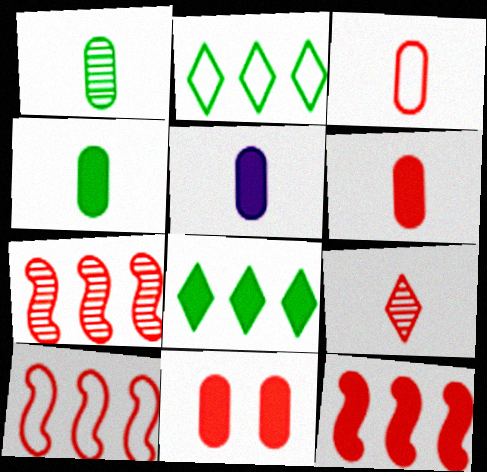[[1, 3, 5], 
[4, 5, 6], 
[7, 10, 12], 
[9, 10, 11]]